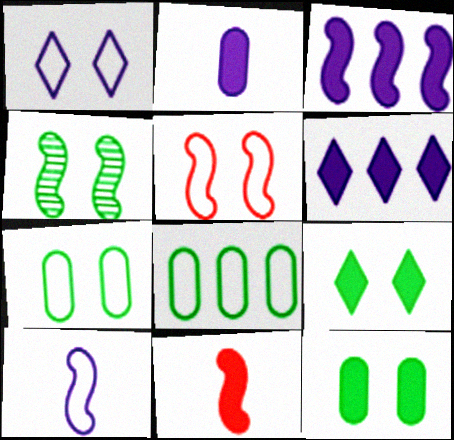[[1, 5, 7], 
[4, 7, 9], 
[6, 11, 12]]